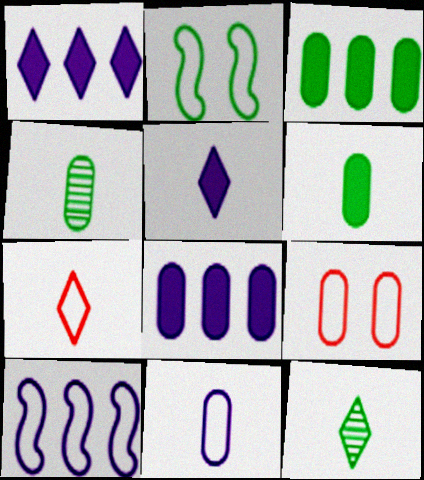[[2, 3, 12], 
[4, 8, 9], 
[5, 7, 12]]